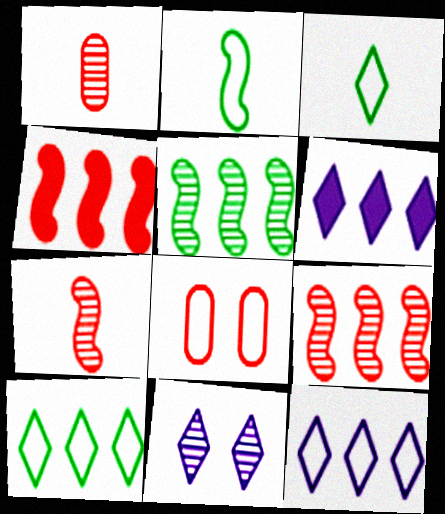[[1, 5, 11], 
[2, 8, 12]]